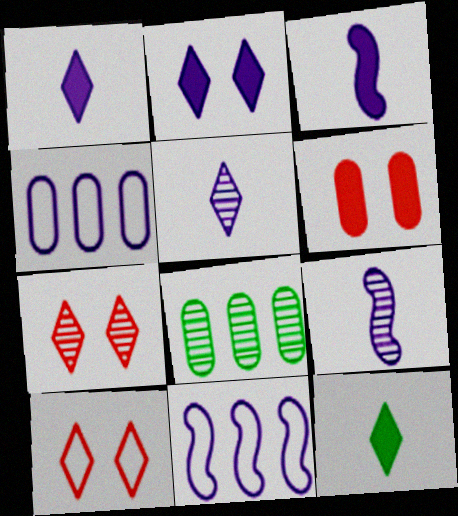[[2, 4, 9], 
[3, 8, 10], 
[7, 8, 9]]